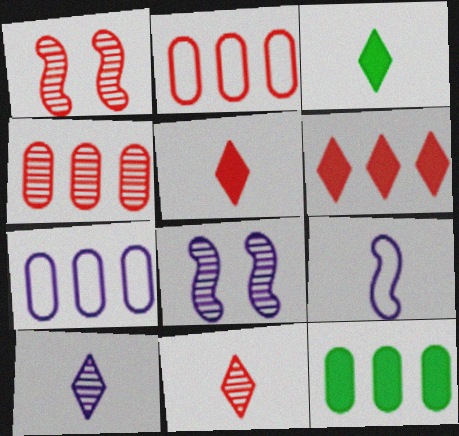[[1, 2, 5], 
[1, 3, 7], 
[1, 4, 11], 
[2, 3, 8], 
[4, 7, 12]]